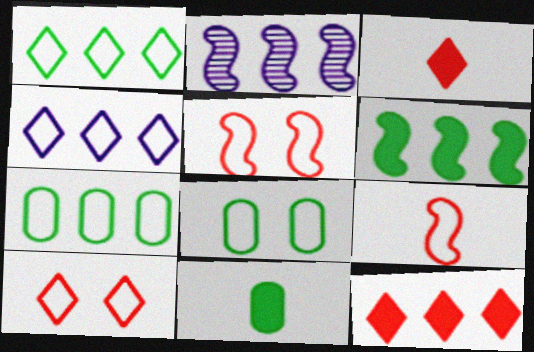[[2, 3, 8], 
[2, 7, 12], 
[2, 10, 11], 
[4, 8, 9]]